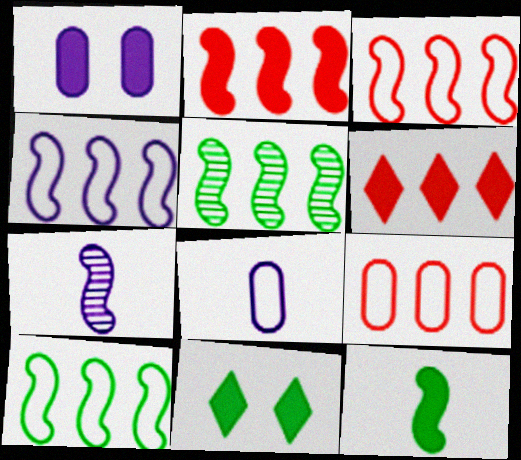[[1, 6, 12], 
[2, 4, 5], 
[3, 4, 10], 
[7, 9, 11]]